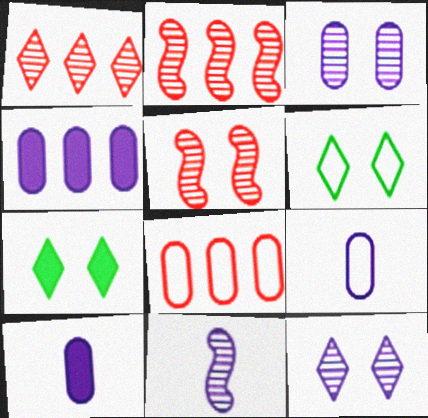[[2, 6, 10], 
[2, 7, 9], 
[3, 4, 9], 
[7, 8, 11]]